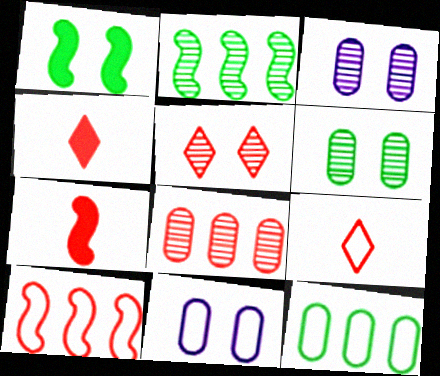[[1, 5, 11], 
[2, 4, 11]]